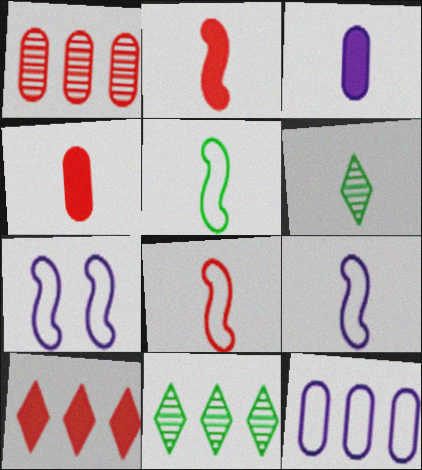[[3, 6, 8], 
[4, 6, 9], 
[4, 7, 11], 
[5, 8, 9]]